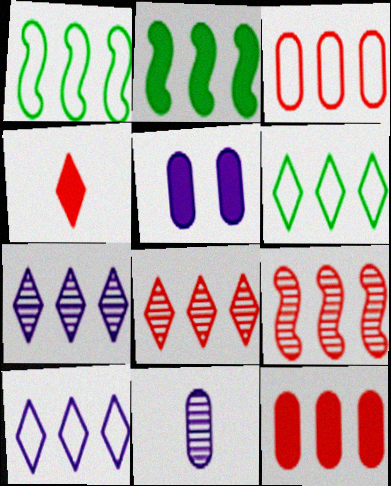[[1, 3, 10], 
[1, 7, 12], 
[2, 3, 7], 
[2, 4, 5]]